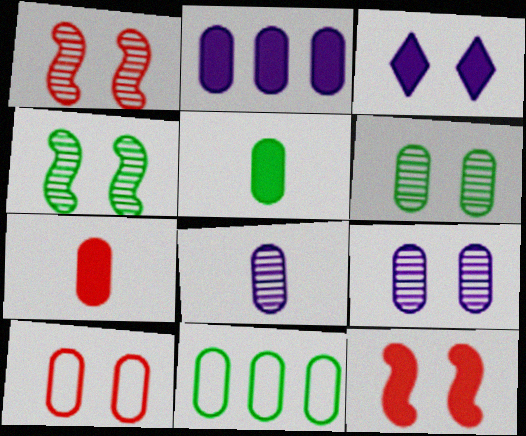[[3, 4, 10], 
[5, 6, 11], 
[7, 9, 11]]